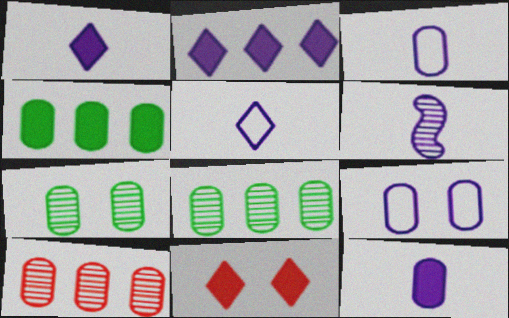[[1, 3, 6], 
[2, 6, 9], 
[5, 6, 12]]